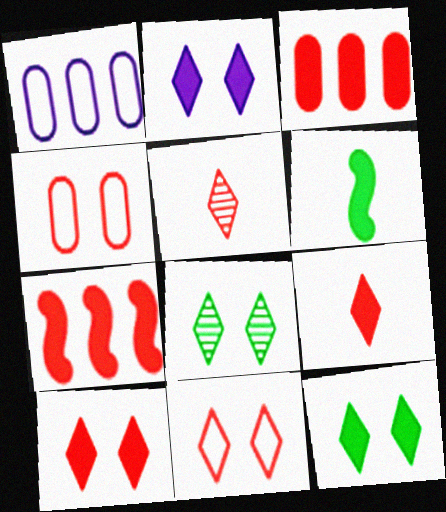[[2, 3, 6], 
[2, 8, 11], 
[2, 10, 12], 
[4, 5, 7]]